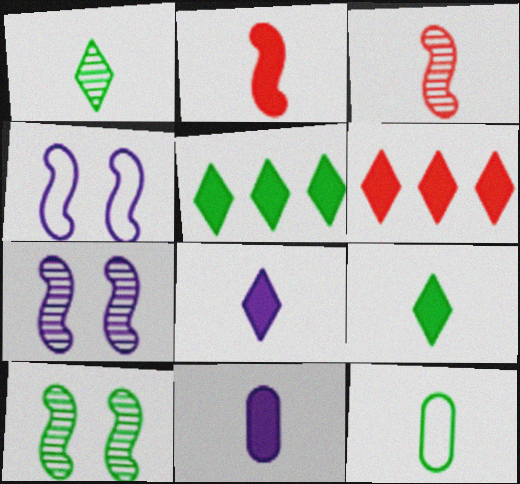[[2, 9, 11], 
[3, 8, 12], 
[5, 10, 12], 
[6, 7, 12]]